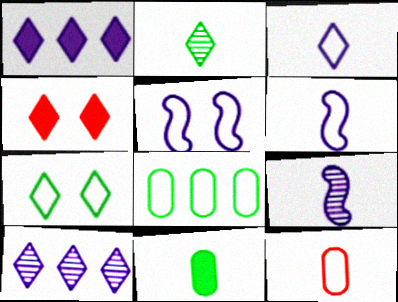[[4, 8, 9]]